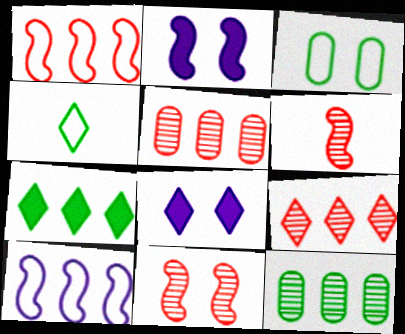[[2, 4, 5], 
[3, 8, 11], 
[4, 8, 9], 
[5, 7, 10]]